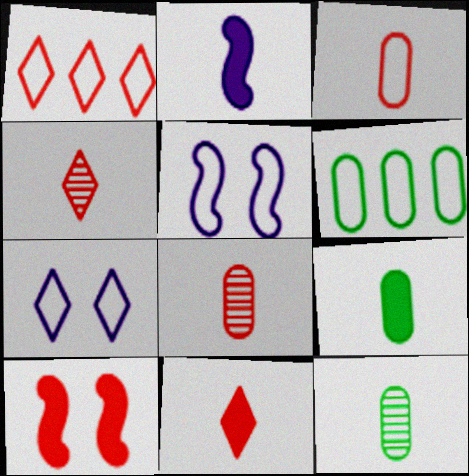[[1, 8, 10], 
[2, 9, 11]]